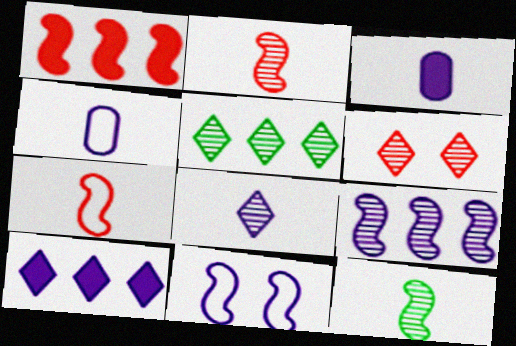[[1, 11, 12], 
[5, 6, 8]]